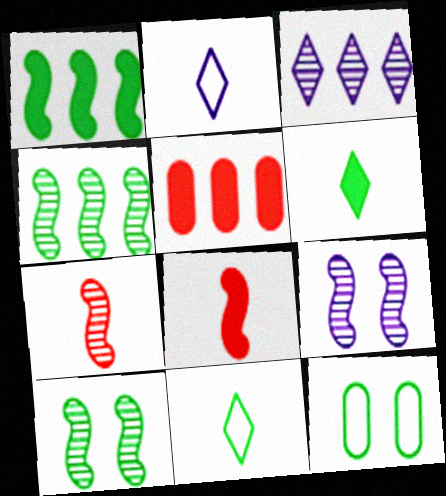[[2, 5, 10], 
[3, 8, 12], 
[4, 6, 12], 
[4, 7, 9], 
[5, 9, 11]]